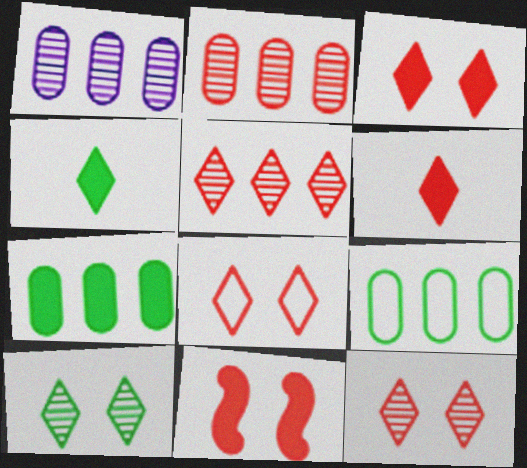[[3, 8, 12], 
[5, 6, 8]]